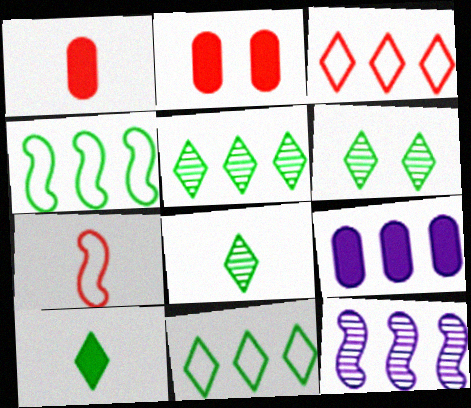[[5, 6, 8], 
[6, 7, 9], 
[6, 10, 11]]